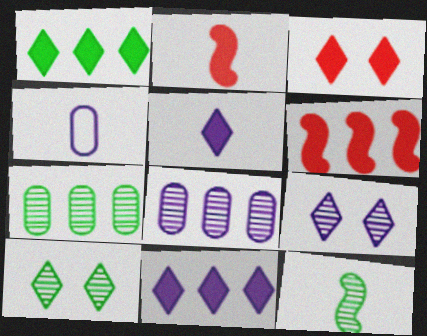[[1, 3, 5], 
[4, 6, 10], 
[7, 10, 12]]